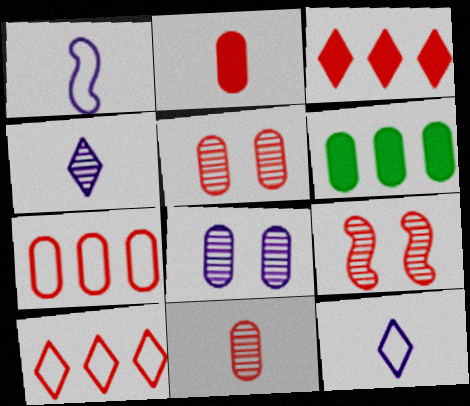[[2, 5, 7], 
[2, 9, 10], 
[6, 9, 12]]